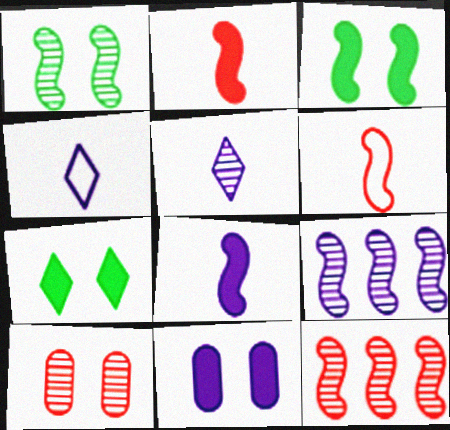[[3, 6, 9], 
[4, 9, 11]]